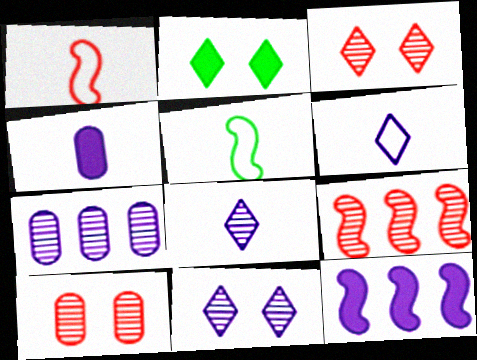[[1, 2, 7]]